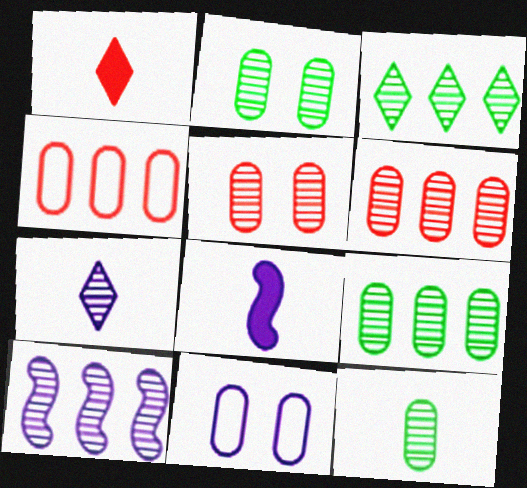[[2, 9, 12], 
[3, 6, 10]]